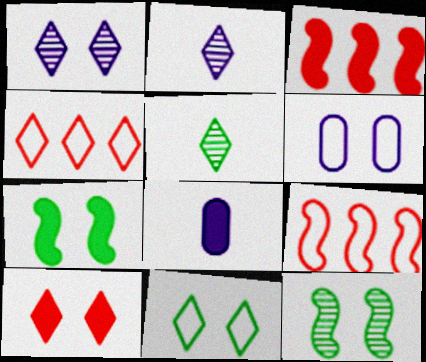[[1, 10, 11], 
[3, 5, 6], 
[4, 8, 12], 
[6, 10, 12]]